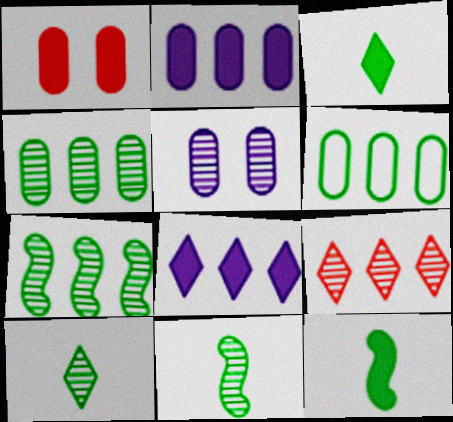[[1, 8, 12], 
[5, 9, 11]]